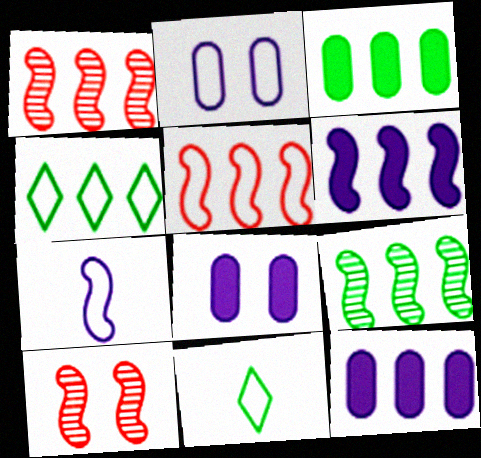[[1, 4, 12], 
[1, 8, 11], 
[2, 5, 11], 
[3, 4, 9], 
[5, 6, 9], 
[10, 11, 12]]